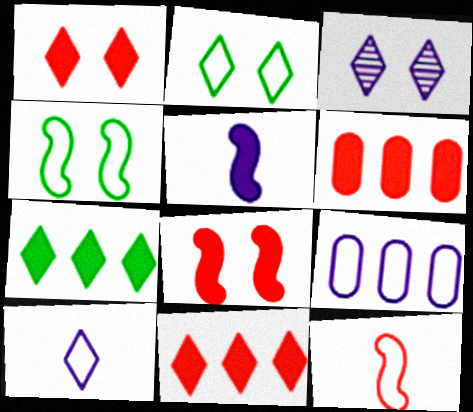[[1, 2, 3], 
[2, 9, 12], 
[3, 5, 9]]